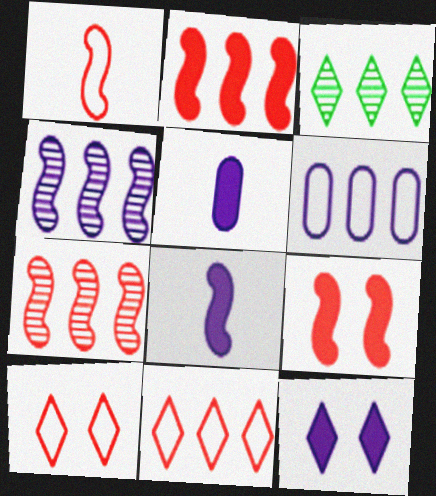[[1, 7, 9], 
[2, 3, 6]]